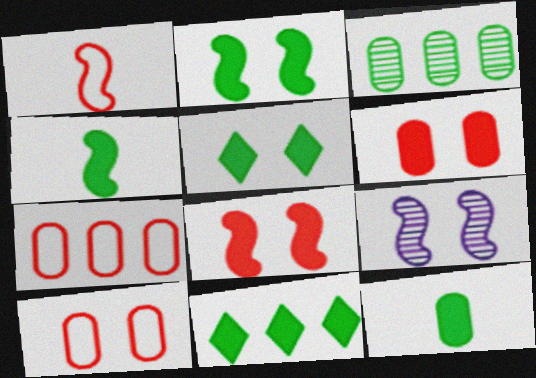[[2, 11, 12], 
[5, 9, 10]]